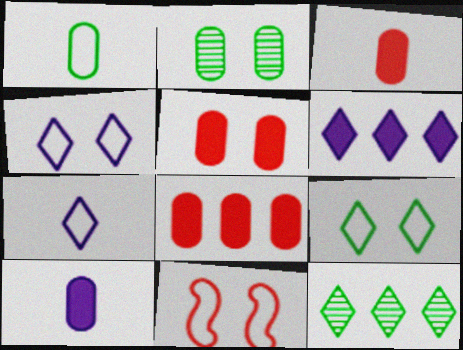[[3, 5, 8], 
[10, 11, 12]]